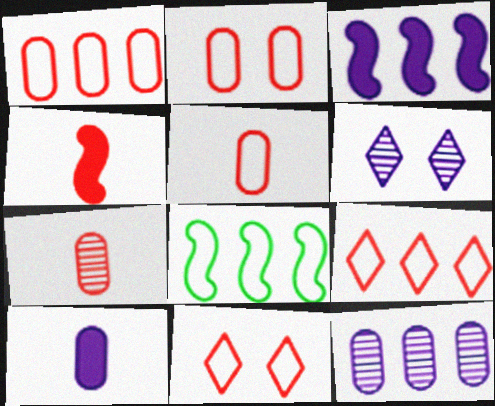[[1, 2, 5]]